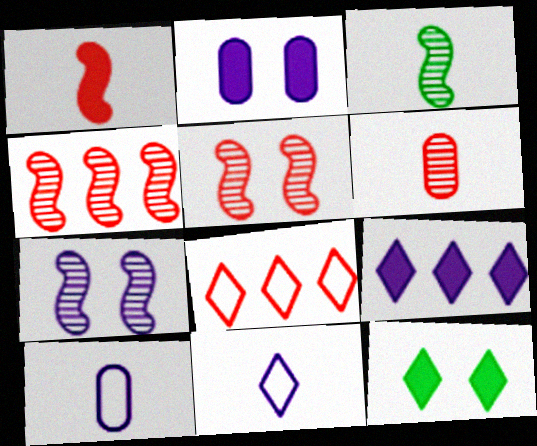[[2, 3, 8], 
[3, 4, 7], 
[4, 10, 12], 
[7, 9, 10]]